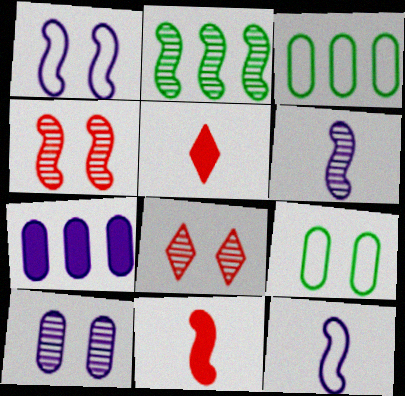[[1, 2, 11], 
[2, 4, 6]]